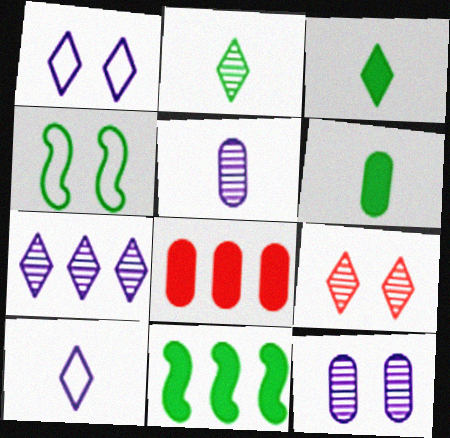[[2, 7, 9]]